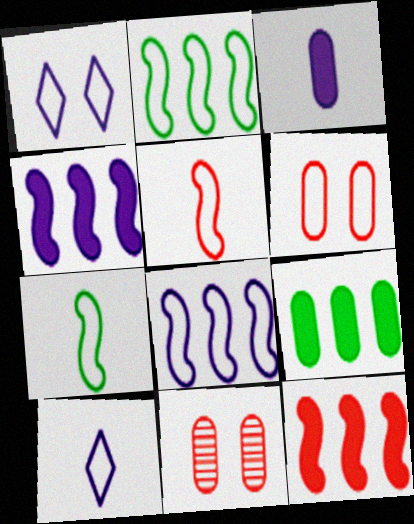[[2, 6, 10]]